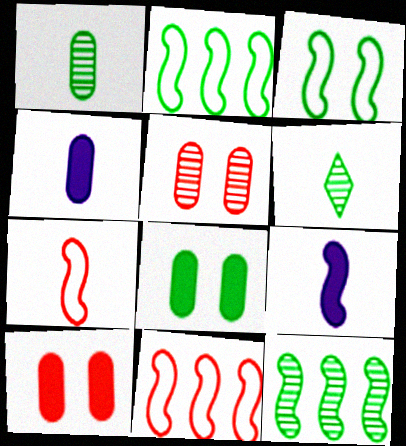[[2, 6, 8], 
[4, 6, 7]]